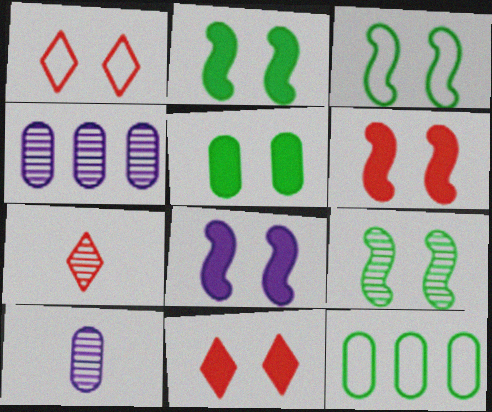[[2, 3, 9], 
[2, 6, 8], 
[4, 7, 9], 
[5, 8, 11], 
[7, 8, 12]]